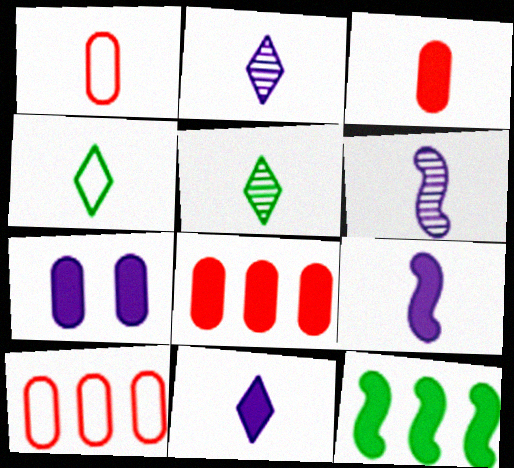[[1, 5, 9], 
[3, 4, 6]]